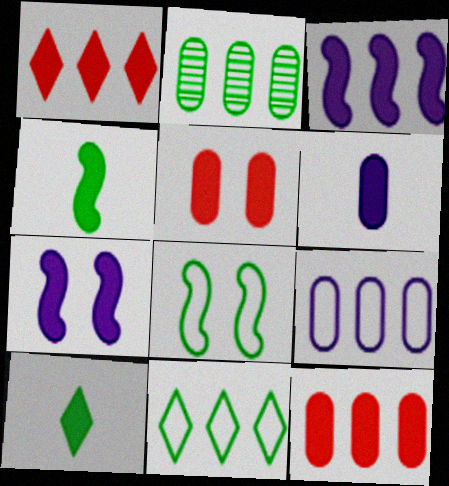[[2, 8, 10], 
[2, 9, 12], 
[3, 5, 10], 
[7, 10, 12]]